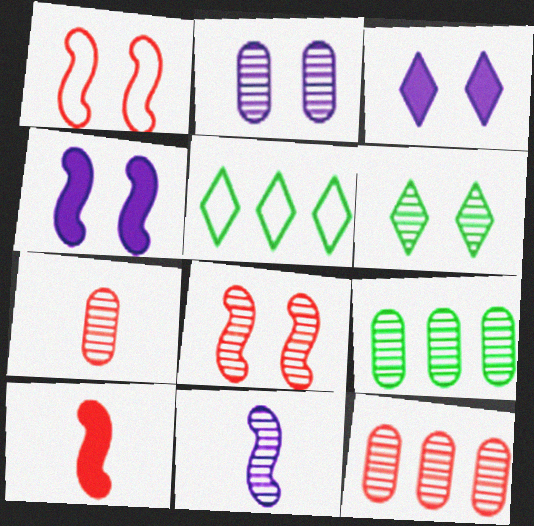[[2, 5, 10], 
[2, 6, 8], 
[2, 7, 9], 
[4, 5, 7], 
[6, 11, 12]]